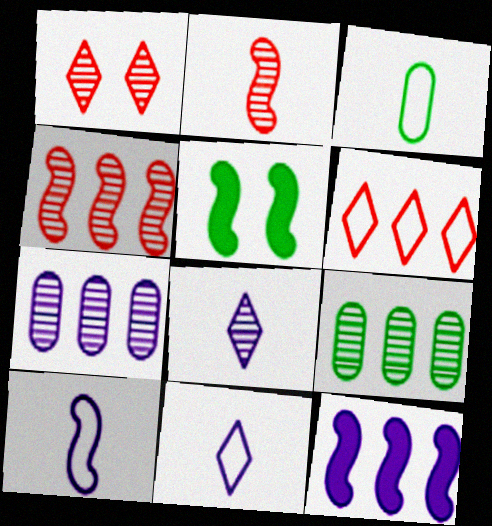[[1, 3, 12], 
[4, 5, 10], 
[6, 9, 12]]